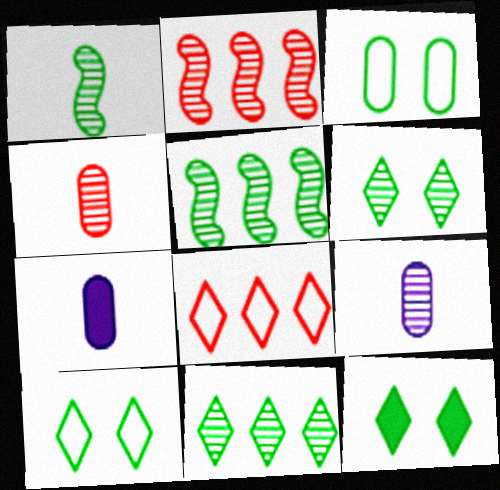[[2, 6, 9], 
[2, 7, 10], 
[6, 10, 12]]